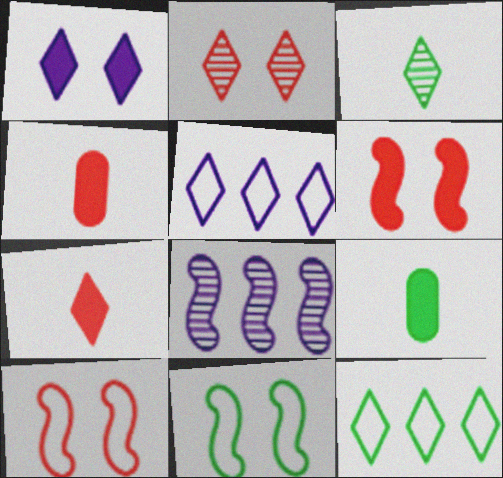[]